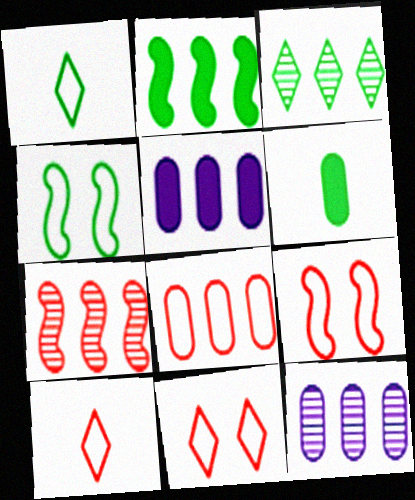[[3, 4, 6], 
[3, 7, 12], 
[8, 9, 10]]